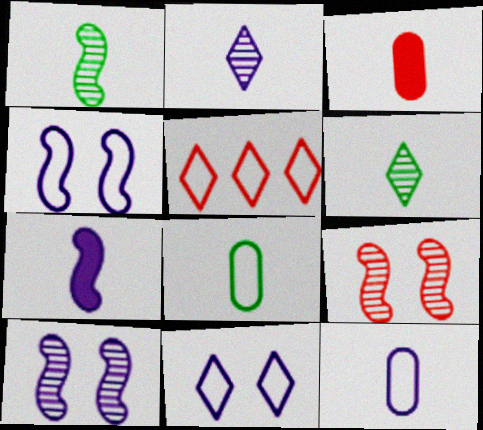[[2, 7, 12], 
[3, 5, 9], 
[4, 5, 8]]